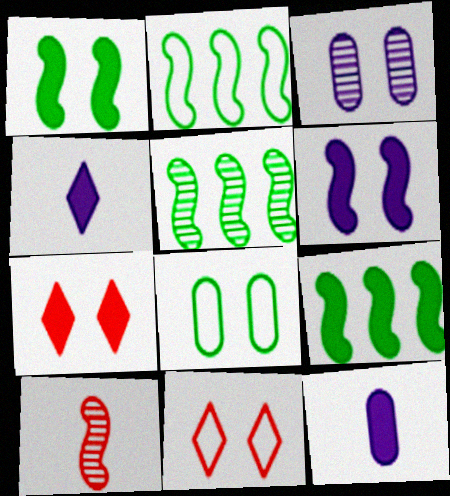[[1, 3, 11], 
[2, 5, 9], 
[2, 6, 10], 
[5, 11, 12], 
[7, 9, 12]]